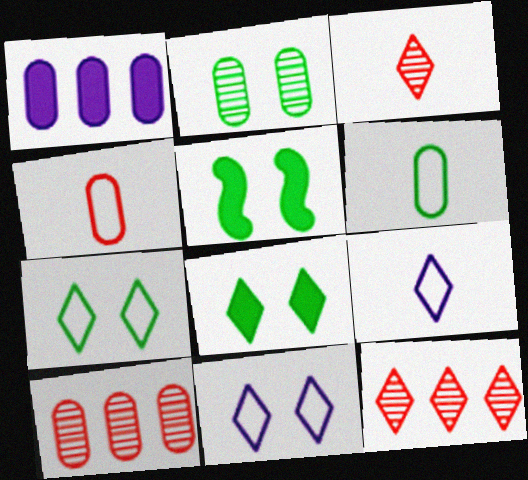[[1, 2, 4], 
[2, 5, 7], 
[5, 9, 10], 
[8, 9, 12]]